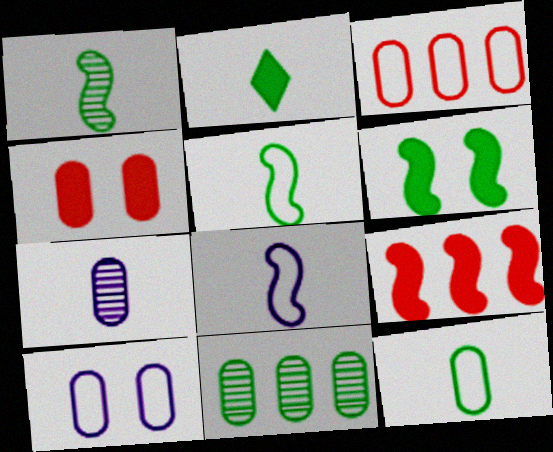[[1, 2, 12], 
[3, 10, 12]]